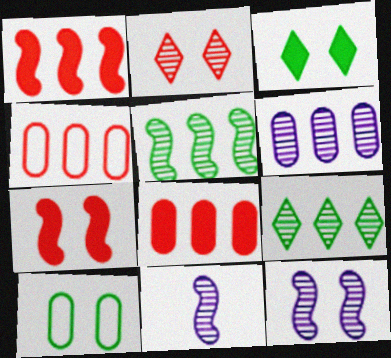[[3, 4, 11]]